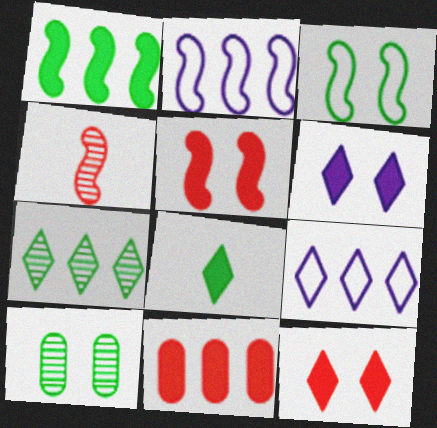[[2, 7, 11]]